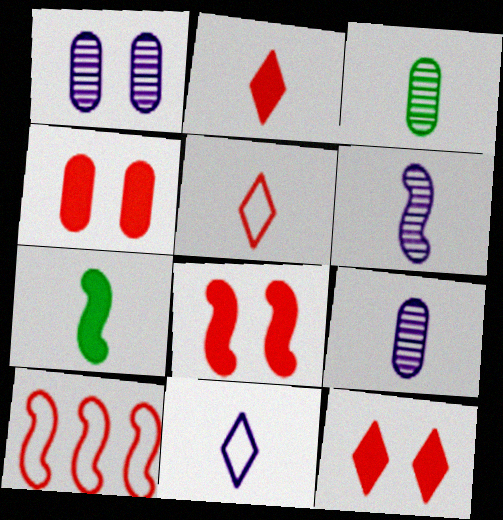[[4, 8, 12], 
[5, 7, 9]]